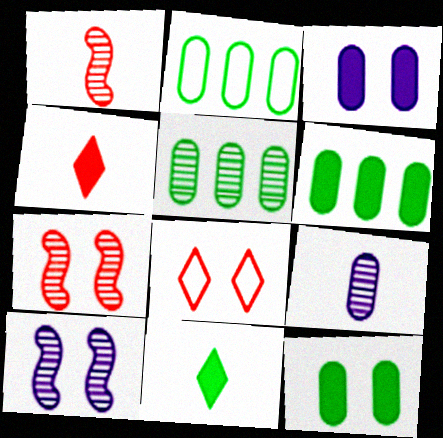[[2, 4, 10], 
[2, 5, 6], 
[8, 10, 12]]